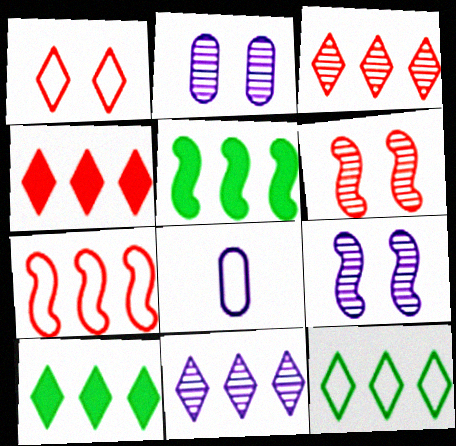[[4, 11, 12], 
[6, 8, 10]]